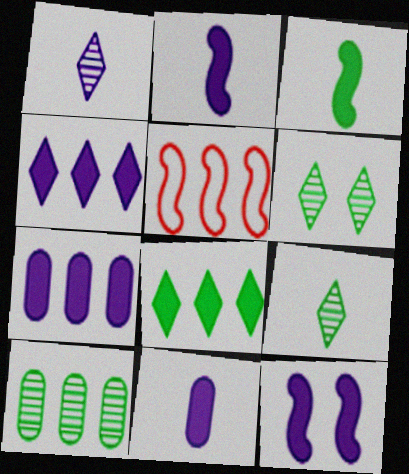[[4, 5, 10], 
[4, 11, 12], 
[5, 6, 11]]